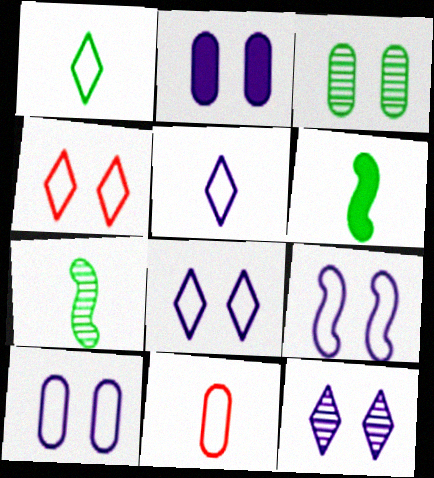[[2, 9, 12], 
[8, 9, 10]]